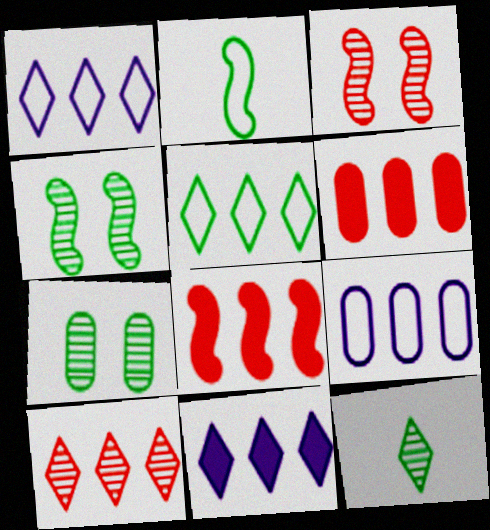[[5, 10, 11]]